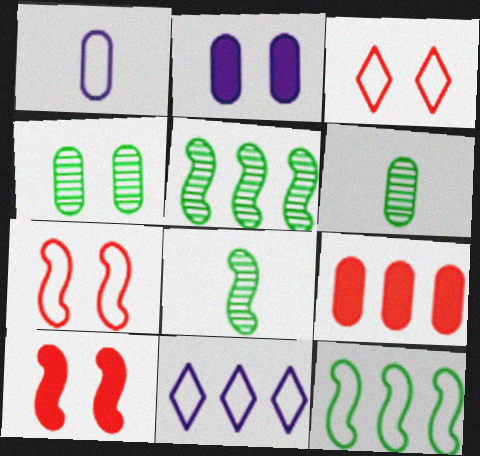[[1, 3, 12], 
[1, 4, 9], 
[5, 9, 11], 
[6, 10, 11]]